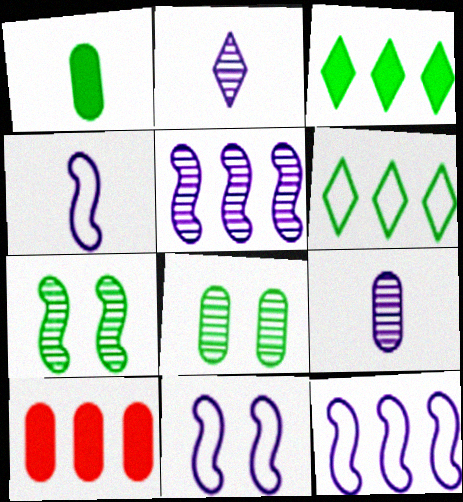[[1, 6, 7], 
[4, 11, 12], 
[5, 6, 10]]